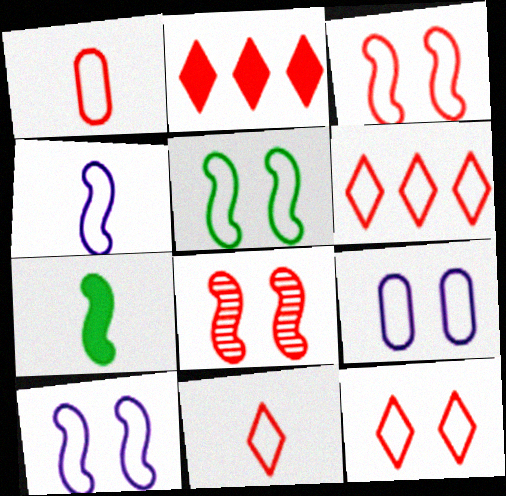[[1, 2, 8], 
[1, 3, 6], 
[3, 5, 10], 
[5, 9, 12], 
[6, 11, 12]]